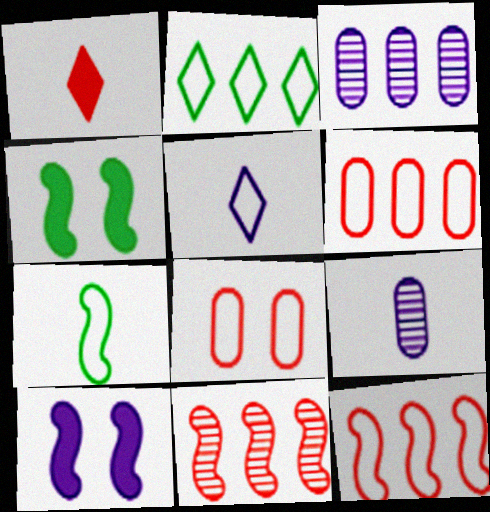[[1, 7, 9], 
[1, 8, 11], 
[3, 5, 10], 
[7, 10, 11]]